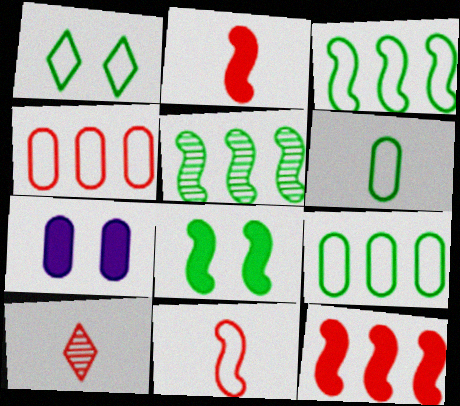[[1, 3, 6], 
[3, 7, 10]]